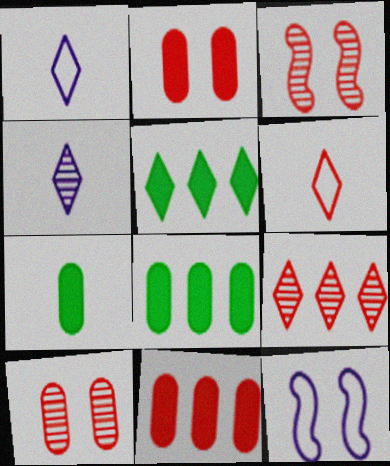[[1, 3, 8], 
[3, 6, 11], 
[7, 9, 12]]